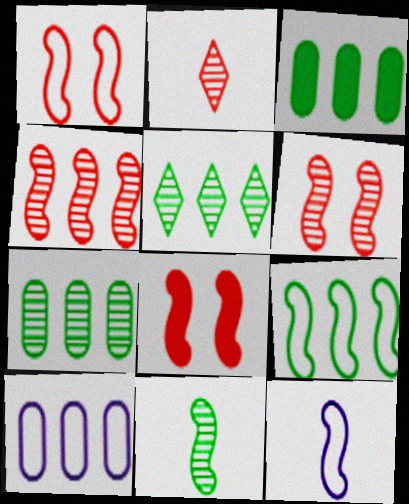[[1, 6, 8], 
[1, 9, 12], 
[3, 5, 9]]